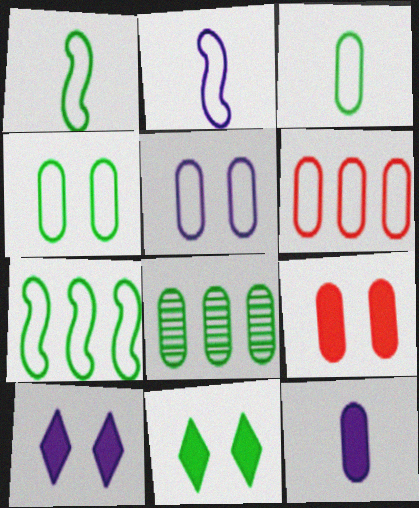[[1, 8, 11], 
[3, 5, 6]]